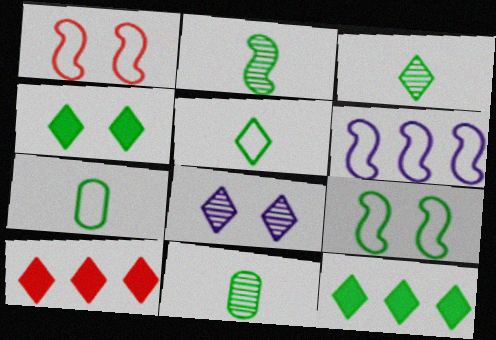[[2, 3, 11], 
[5, 8, 10], 
[9, 11, 12]]